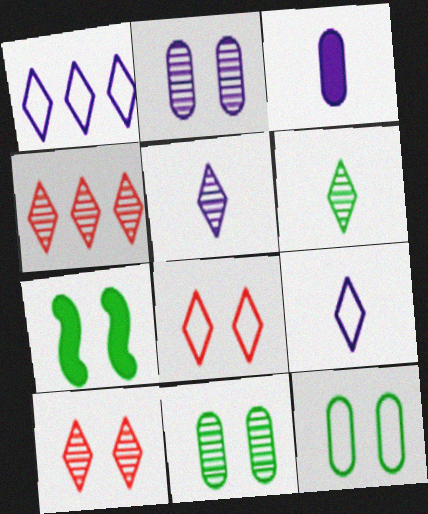[[2, 7, 8]]